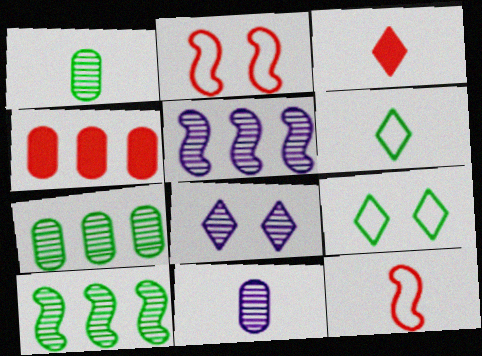[[5, 8, 11]]